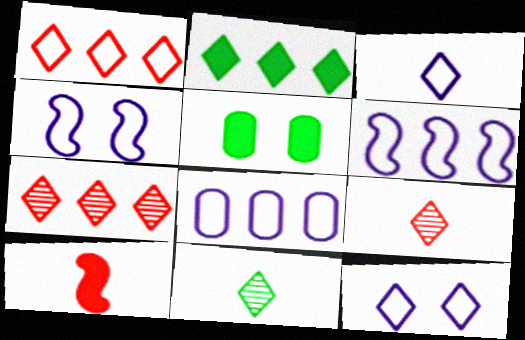[[2, 9, 12], 
[3, 4, 8], 
[5, 6, 9]]